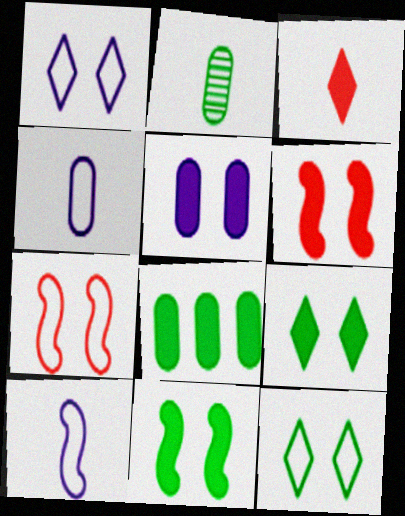[[2, 3, 10], 
[5, 6, 9]]